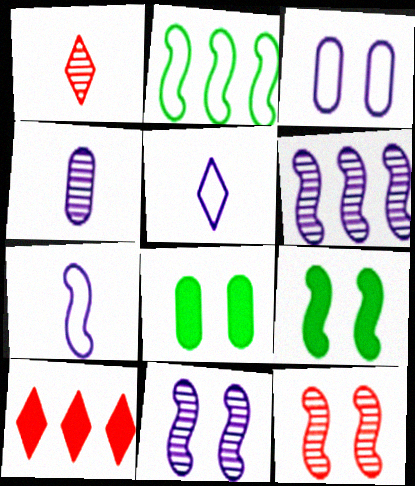[]